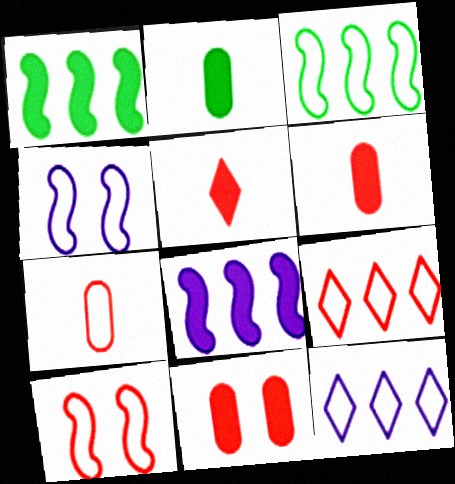[[7, 9, 10]]